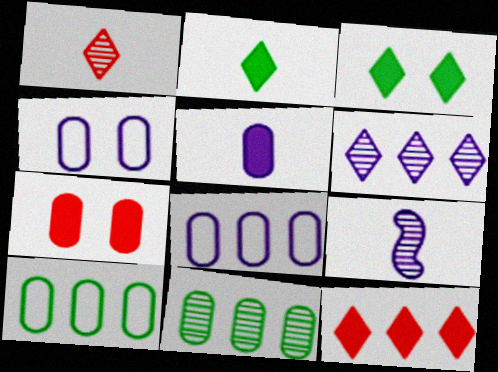[]